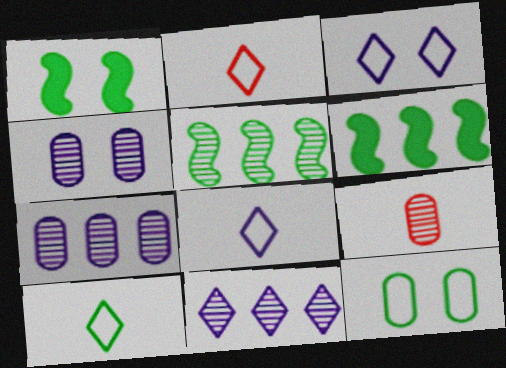[[1, 2, 7], 
[2, 4, 6], 
[2, 8, 10], 
[3, 6, 9]]